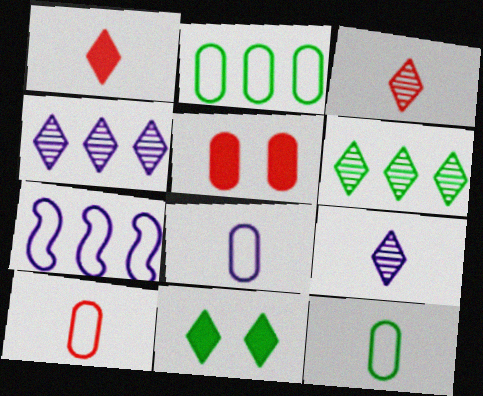[[8, 10, 12]]